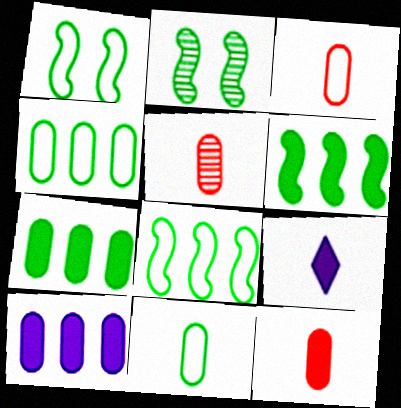[[3, 5, 12]]